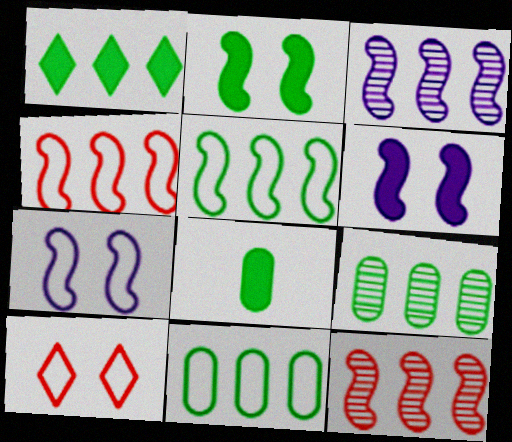[[1, 2, 8], 
[1, 5, 9], 
[3, 8, 10]]